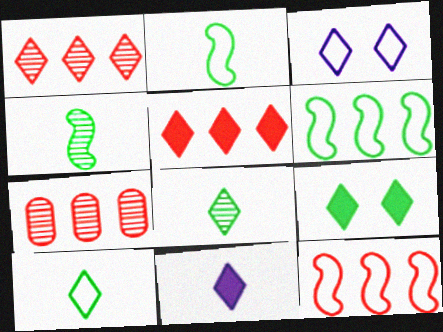[[3, 5, 8], 
[5, 7, 12], 
[5, 9, 11]]